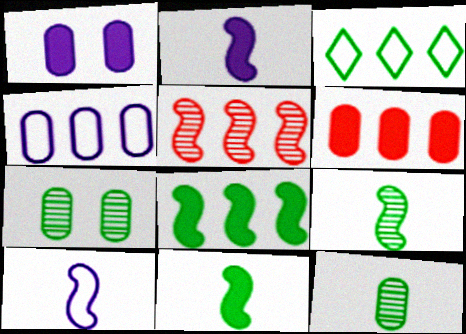[[3, 7, 11]]